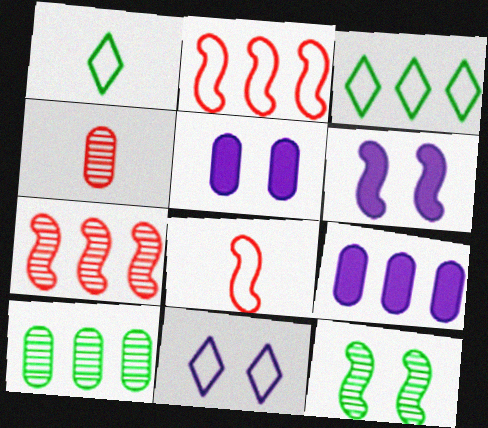[[1, 5, 7], 
[3, 4, 6], 
[3, 7, 9]]